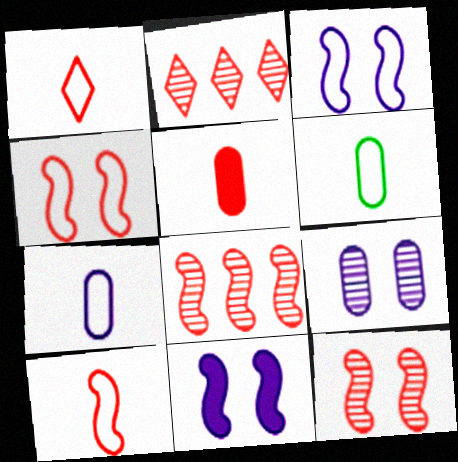[[2, 4, 5], 
[2, 6, 11]]